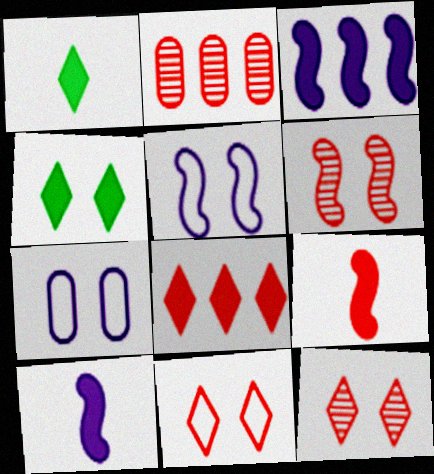[[1, 2, 5], 
[2, 9, 11], 
[4, 6, 7]]